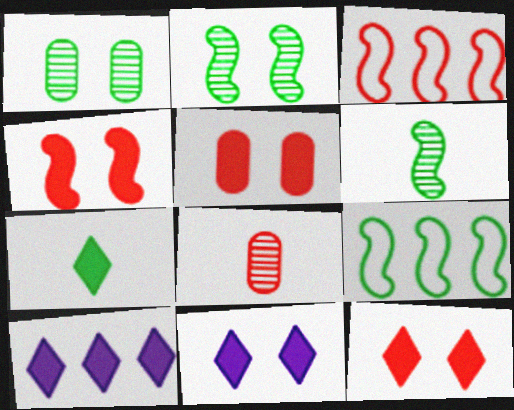[[1, 7, 9], 
[3, 8, 12], 
[4, 5, 12], 
[7, 10, 12], 
[8, 9, 11]]